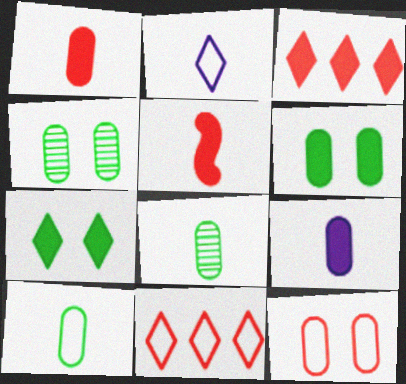[[2, 5, 8]]